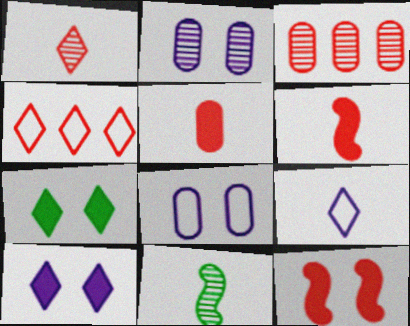[[5, 9, 11]]